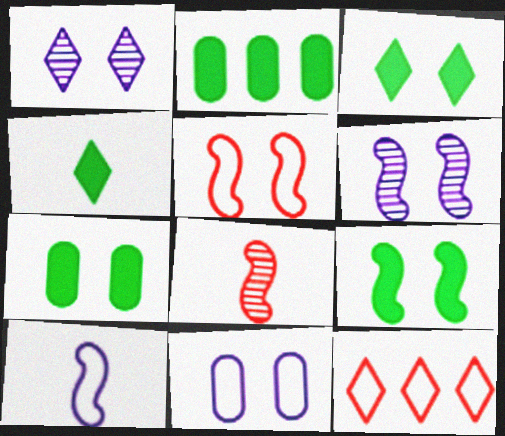[[1, 4, 12], 
[1, 5, 7], 
[2, 4, 9], 
[3, 7, 9], 
[5, 6, 9]]